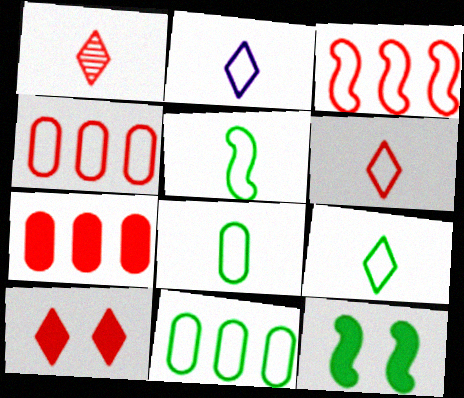[[2, 6, 9], 
[5, 8, 9]]